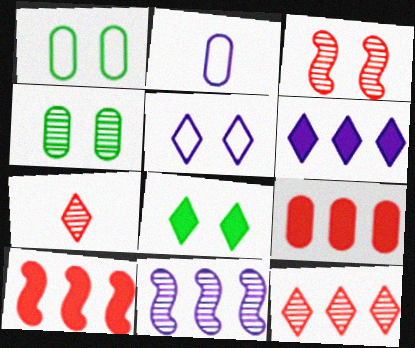[[2, 4, 9], 
[4, 7, 11]]